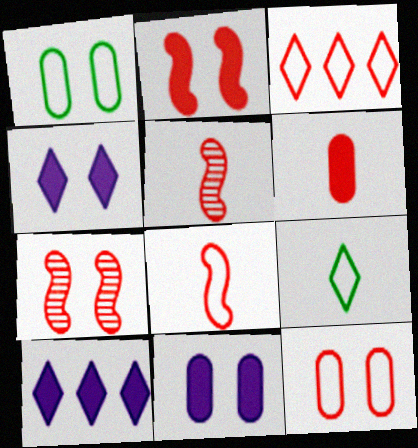[[1, 4, 7], 
[1, 5, 10], 
[3, 6, 7], 
[3, 8, 12]]